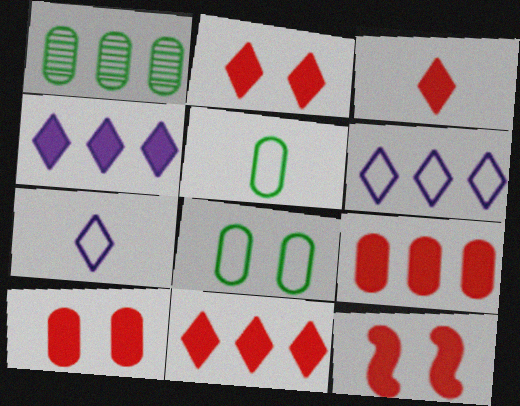[[1, 7, 12], 
[2, 3, 11], 
[2, 10, 12], 
[3, 9, 12]]